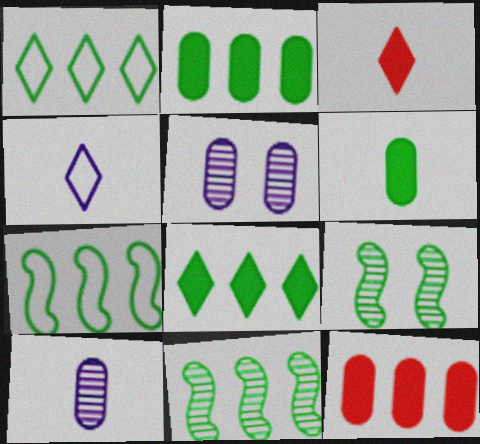[[1, 2, 11], 
[1, 6, 9], 
[3, 5, 7], 
[4, 9, 12]]